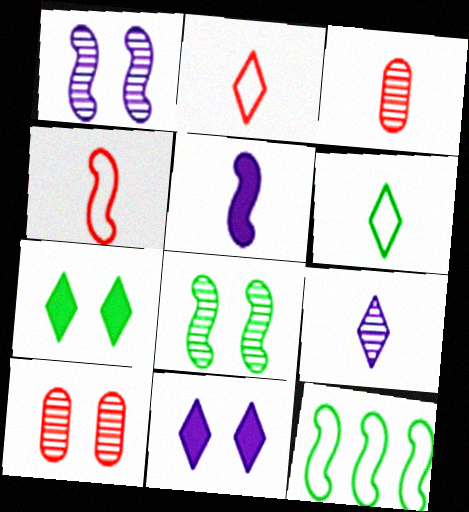[[3, 5, 6], 
[3, 11, 12]]